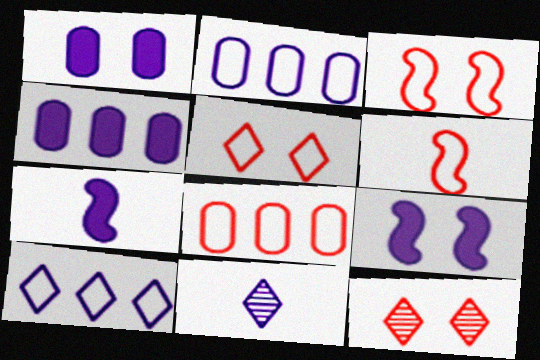[[2, 9, 11], 
[5, 6, 8]]